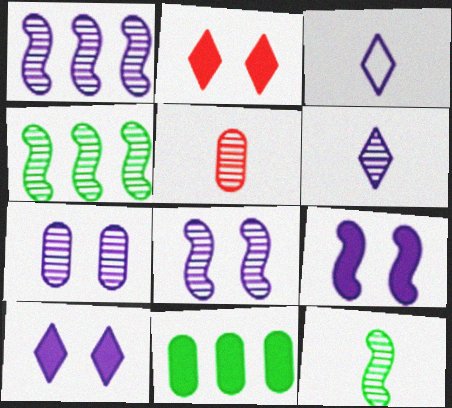[[1, 6, 7], 
[5, 6, 12]]